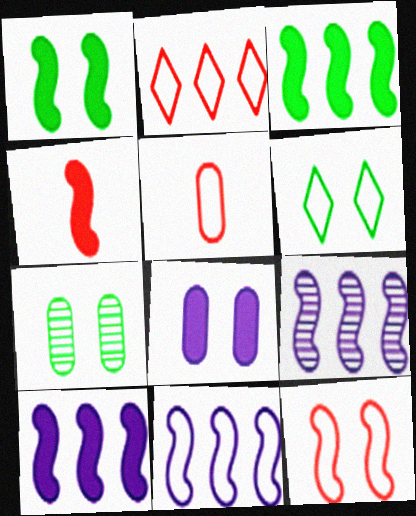[[1, 4, 10], 
[1, 6, 7], 
[2, 5, 12], 
[5, 6, 11], 
[9, 10, 11]]